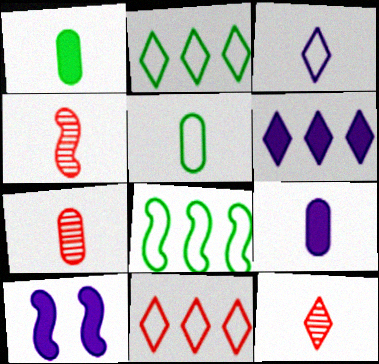[[1, 3, 4], 
[2, 7, 10], 
[4, 7, 12], 
[4, 8, 10], 
[5, 7, 9], 
[6, 9, 10]]